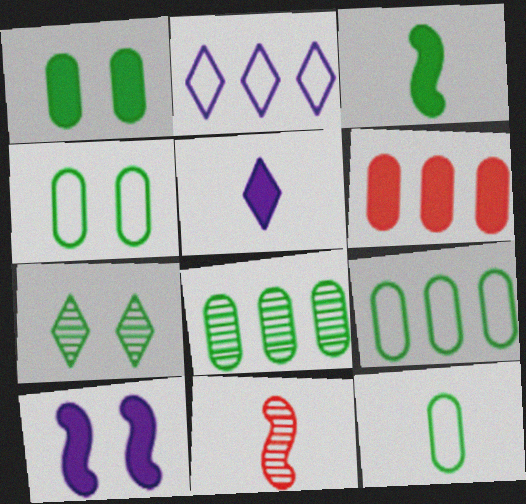[[1, 2, 11], 
[1, 8, 12], 
[3, 7, 9], 
[4, 9, 12], 
[5, 11, 12]]